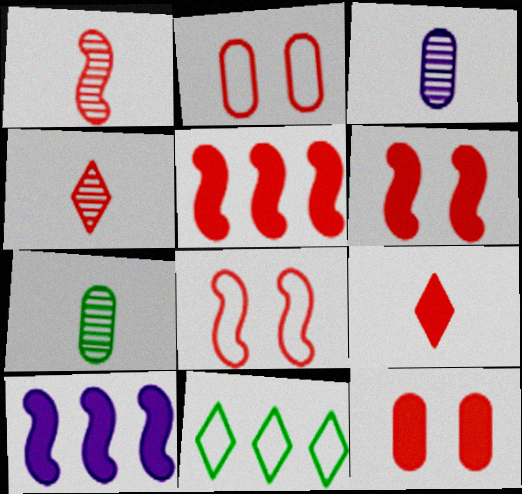[[1, 5, 8], 
[2, 4, 5], 
[3, 6, 11], 
[5, 9, 12]]